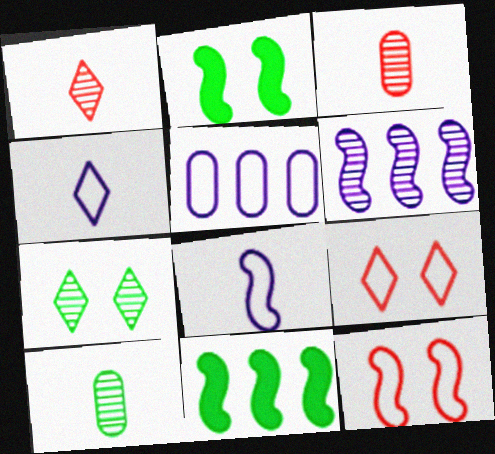[[1, 2, 5], 
[3, 6, 7]]